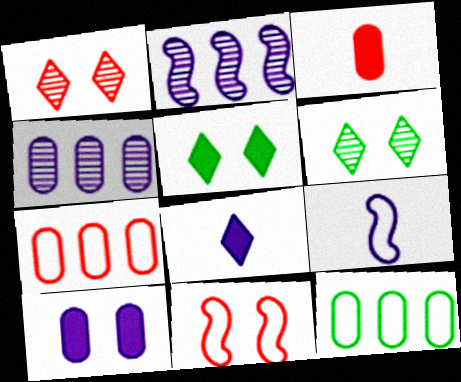[[6, 10, 11]]